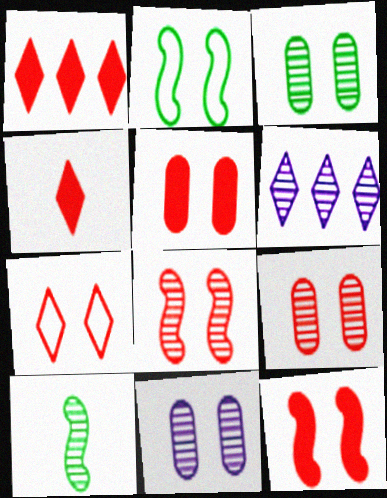[[3, 9, 11], 
[5, 7, 8], 
[6, 9, 10], 
[7, 9, 12]]